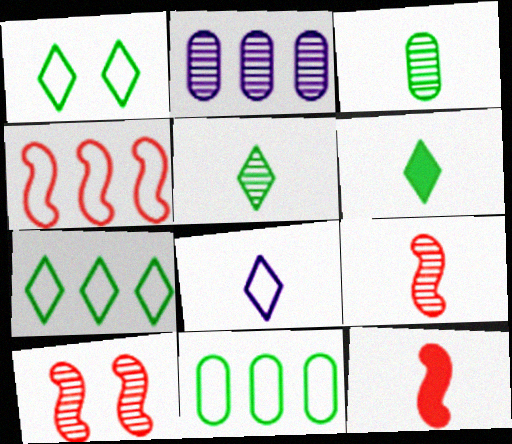[[1, 2, 12], 
[2, 5, 10], 
[3, 8, 12], 
[4, 10, 12]]